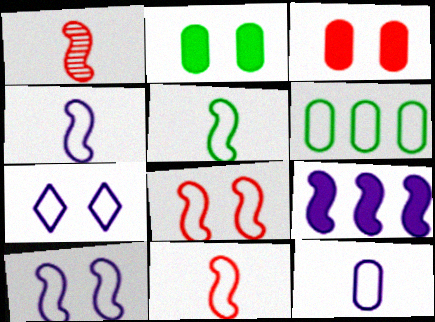[[4, 5, 11], 
[6, 7, 11]]